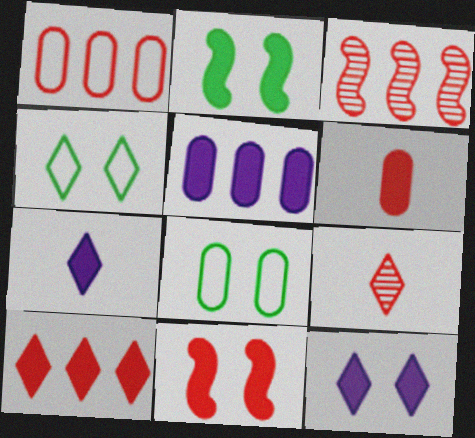[[1, 3, 10], 
[1, 9, 11], 
[3, 7, 8], 
[6, 10, 11]]